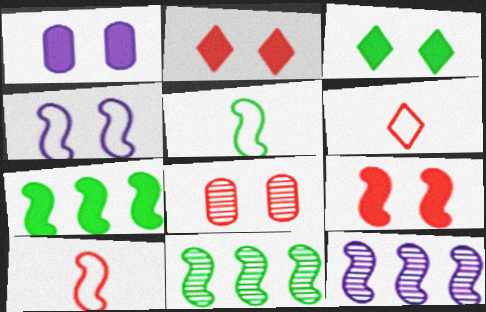[[1, 3, 9], 
[1, 6, 11], 
[3, 4, 8], 
[5, 9, 12]]